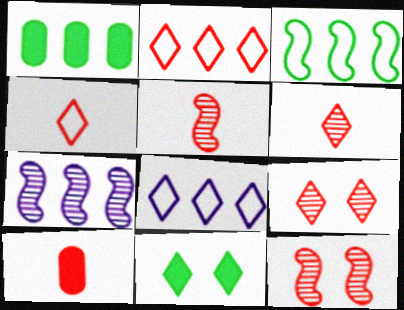[[1, 2, 7], 
[2, 10, 12], 
[4, 5, 10], 
[6, 8, 11]]